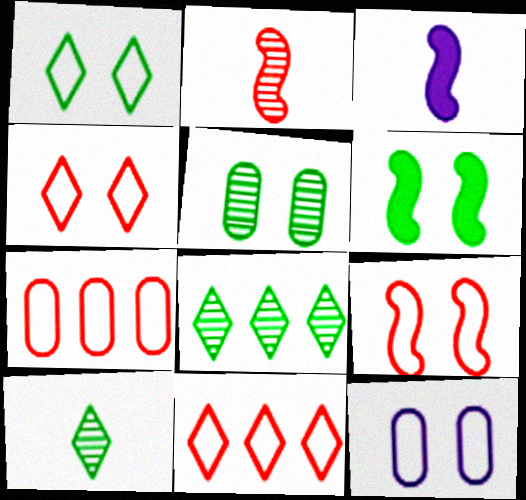[[1, 5, 6], 
[1, 9, 12], 
[3, 5, 11]]